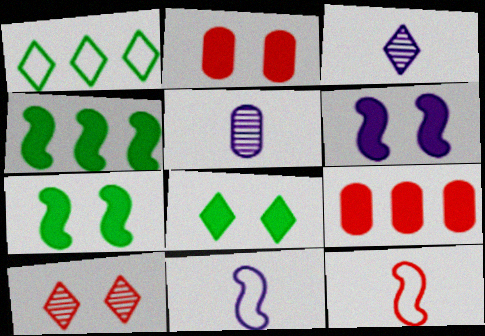[[2, 6, 8], 
[9, 10, 12]]